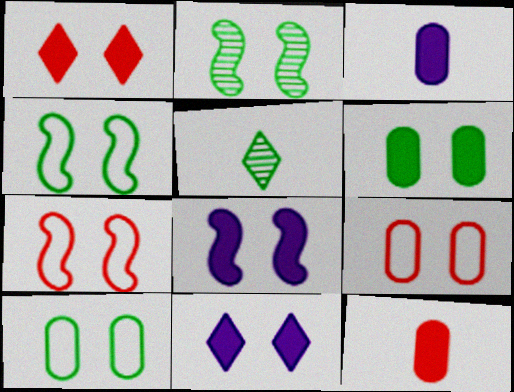[[1, 6, 8], 
[2, 7, 8], 
[2, 9, 11]]